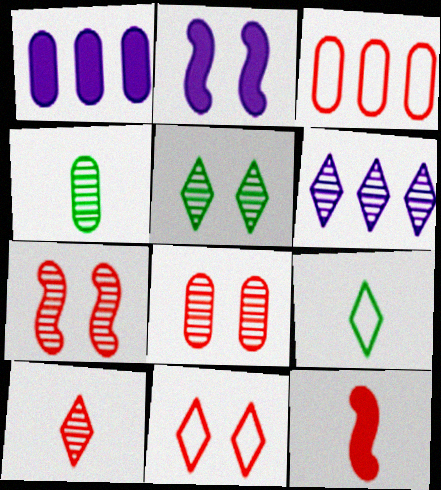[[1, 7, 9], 
[4, 6, 7], 
[5, 6, 10]]